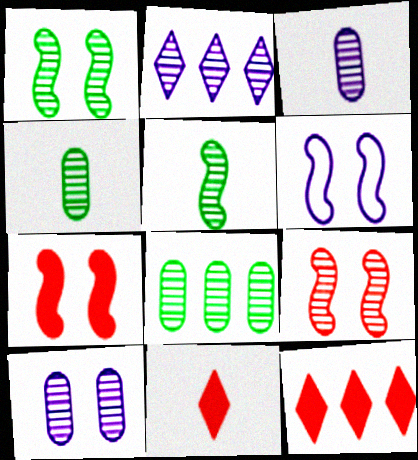[[1, 6, 7], 
[2, 4, 9], 
[4, 6, 12], 
[6, 8, 11]]